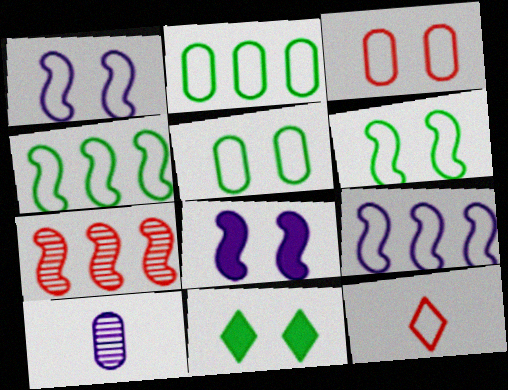[[1, 2, 12], 
[5, 9, 12]]